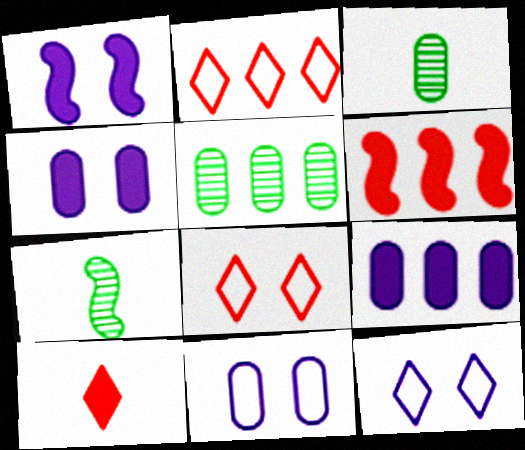[[1, 2, 3], 
[2, 4, 7], 
[3, 6, 12], 
[7, 8, 9]]